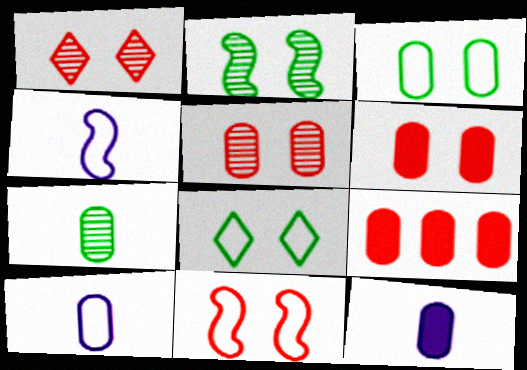[[1, 6, 11]]